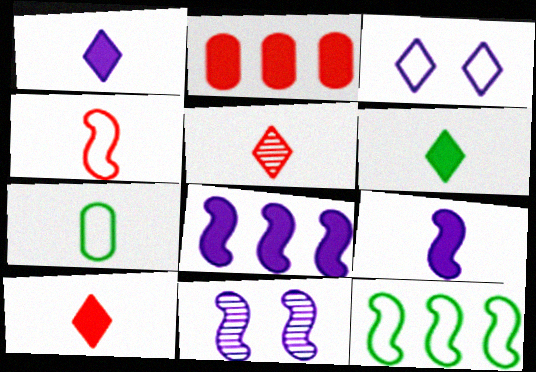[[1, 6, 10], 
[5, 7, 9]]